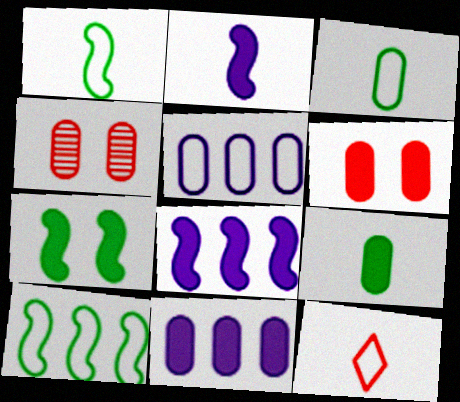[[3, 4, 11], 
[4, 5, 9], 
[6, 9, 11]]